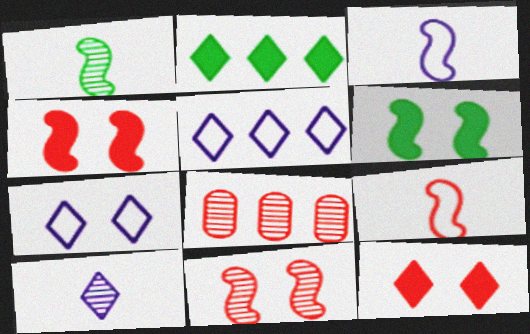[[8, 9, 12]]